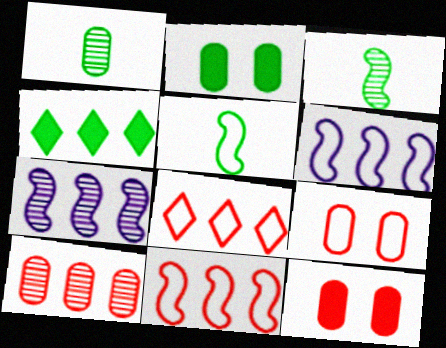[[4, 6, 10]]